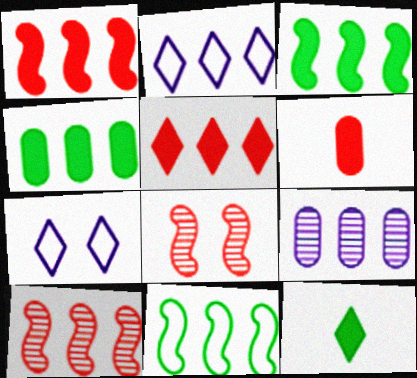[[2, 4, 10], 
[5, 9, 11]]